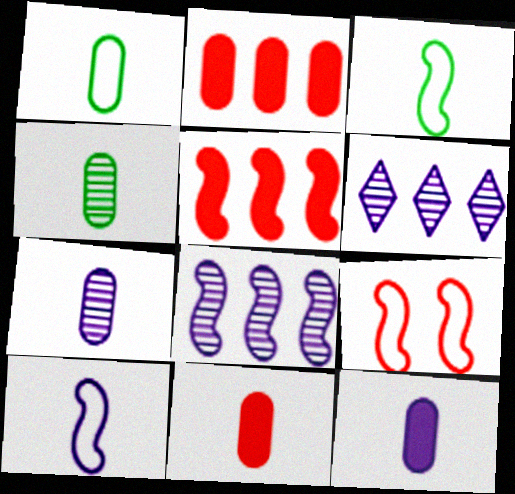[[1, 7, 11]]